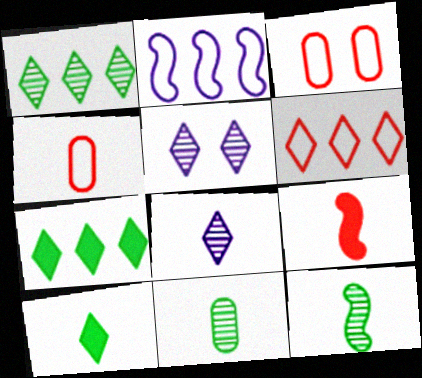[[5, 6, 10]]